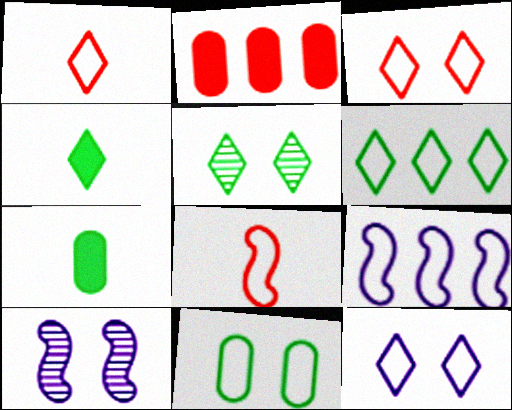[[1, 6, 12], 
[1, 9, 11], 
[4, 5, 6]]